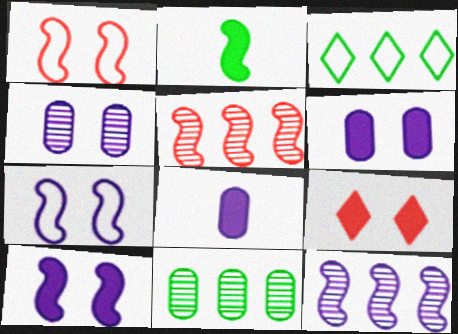[[1, 2, 12], 
[2, 5, 7]]